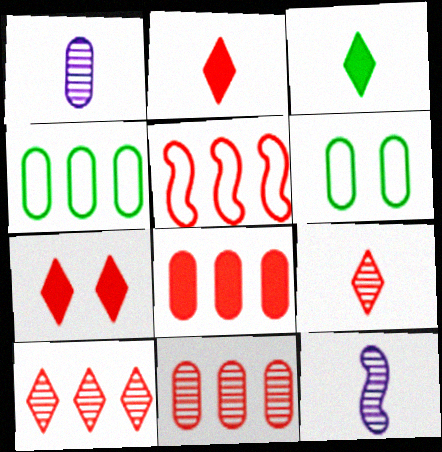[[1, 6, 8], 
[4, 7, 12], 
[5, 8, 10]]